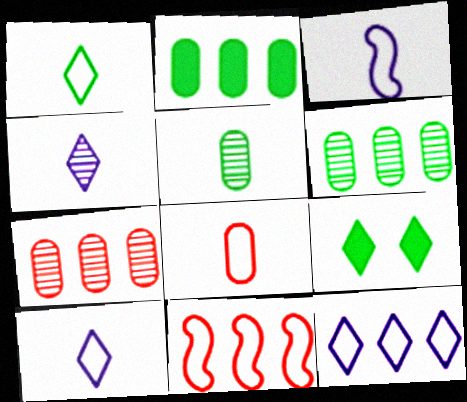[[1, 3, 8], 
[3, 7, 9]]